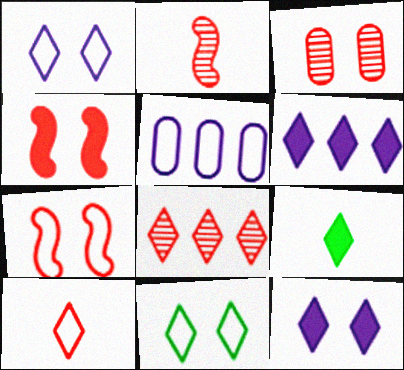[[1, 8, 9], 
[2, 3, 8]]